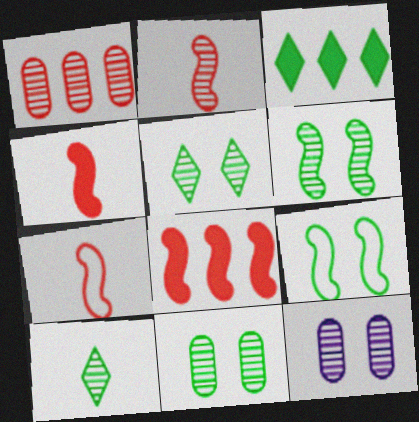[[2, 4, 7], 
[3, 7, 12], 
[5, 6, 11]]